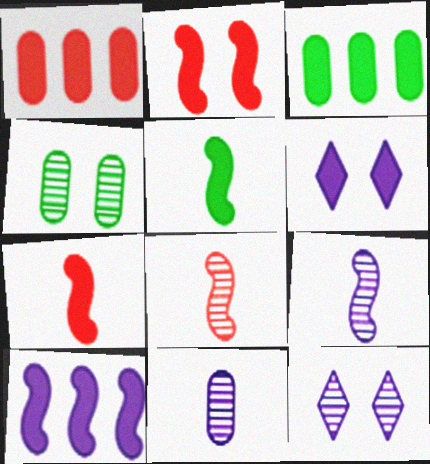[[1, 5, 6], 
[2, 5, 10], 
[3, 6, 7]]